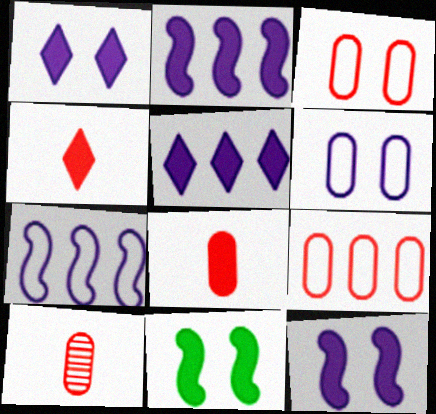[[5, 8, 11]]